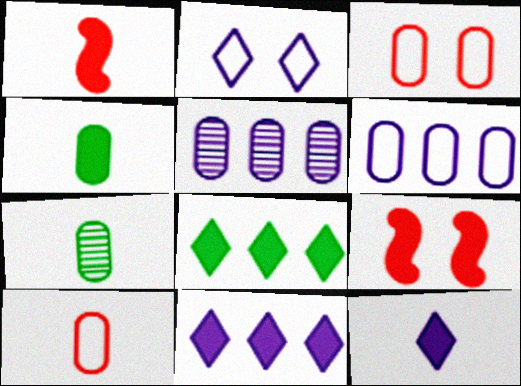[[1, 4, 12], 
[3, 4, 5], 
[4, 9, 11]]